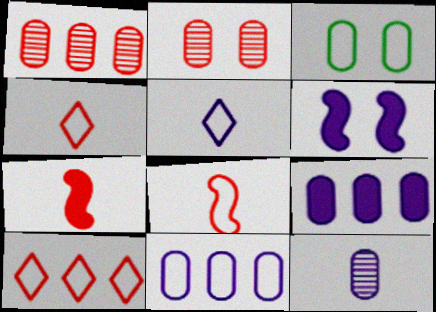[[2, 7, 10]]